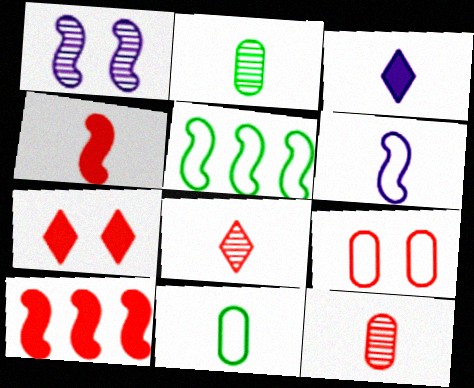[[1, 4, 5], 
[8, 9, 10]]